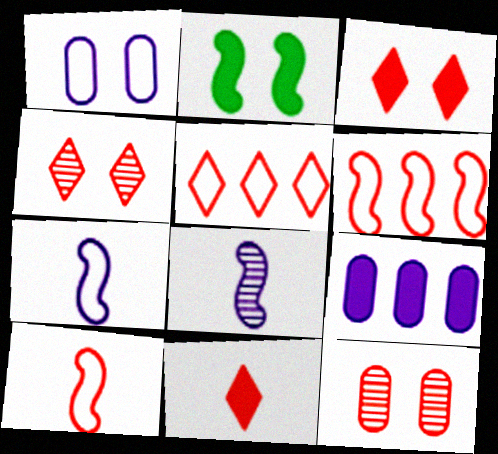[[1, 2, 4], 
[2, 6, 8], 
[2, 9, 11], 
[4, 5, 11], 
[6, 11, 12]]